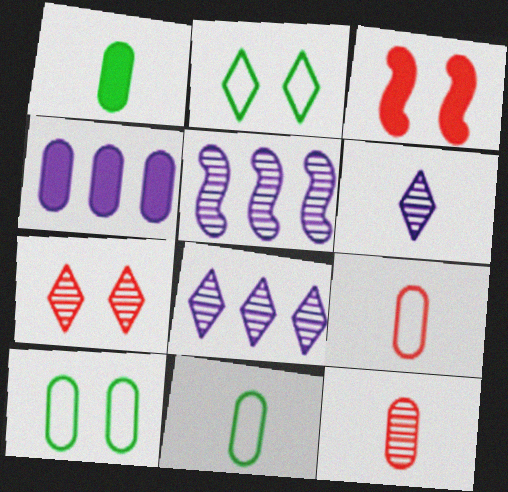[[3, 8, 11], 
[4, 10, 12]]